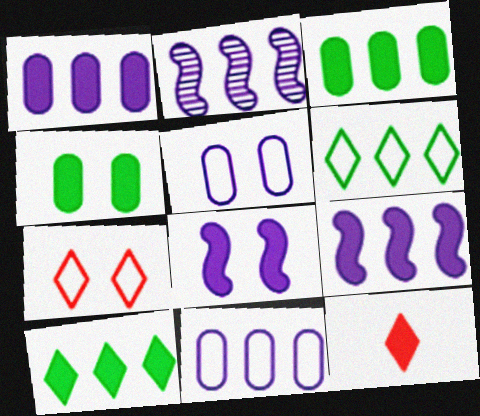[[3, 8, 12], 
[4, 9, 12]]